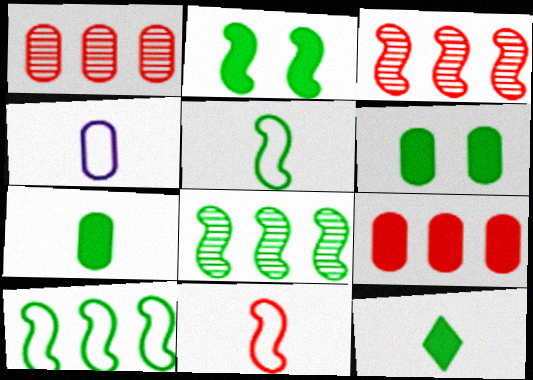[[1, 4, 6], 
[2, 5, 8]]